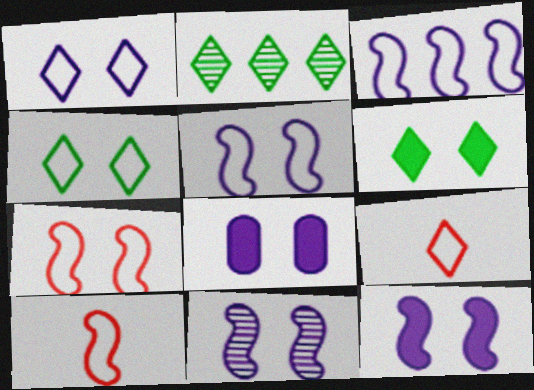[[1, 8, 11], 
[2, 8, 10], 
[5, 11, 12]]